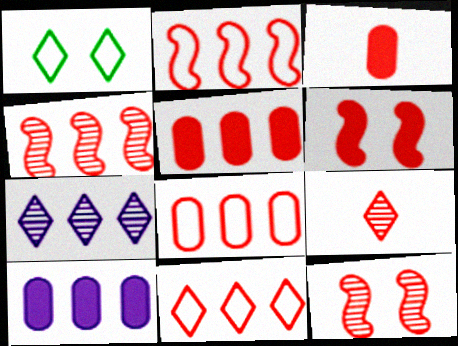[[2, 8, 11], 
[3, 11, 12], 
[4, 5, 11], 
[6, 8, 9]]